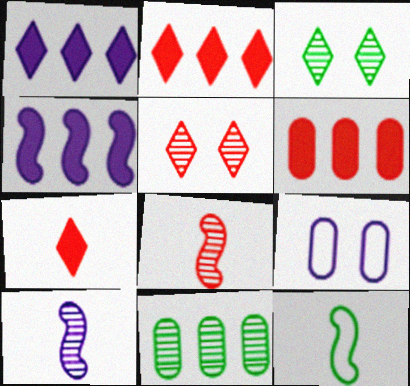[[1, 9, 10], 
[5, 10, 11]]